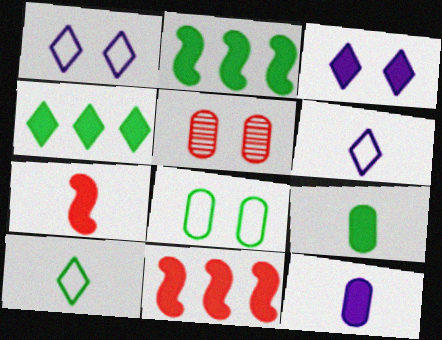[[2, 5, 6], 
[3, 9, 11]]